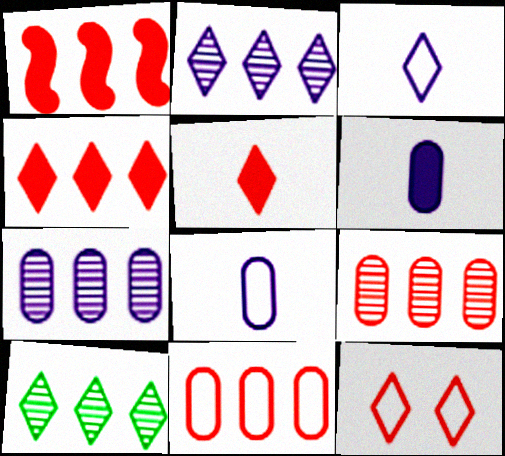[]